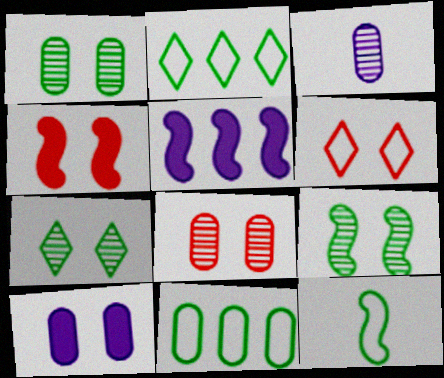[[1, 7, 9], 
[2, 3, 4], 
[4, 6, 8], 
[6, 9, 10]]